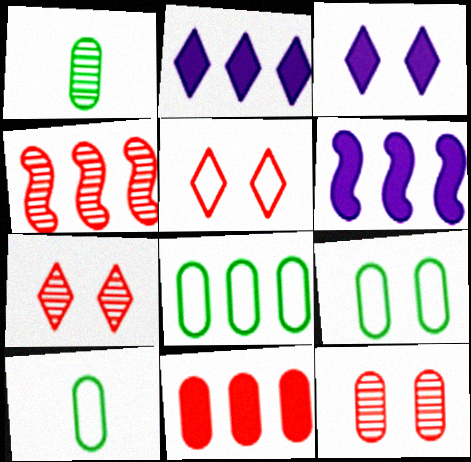[[1, 5, 6], 
[2, 4, 8], 
[3, 4, 10], 
[6, 7, 10], 
[8, 9, 10]]